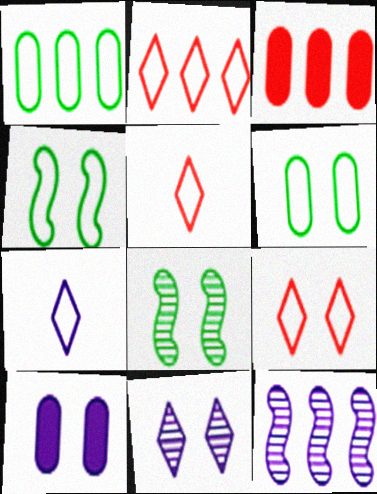[[2, 5, 9], 
[3, 7, 8], 
[7, 10, 12], 
[8, 9, 10]]